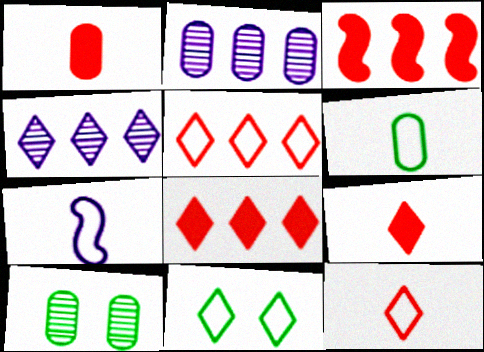[[4, 9, 11], 
[6, 7, 12], 
[7, 8, 10]]